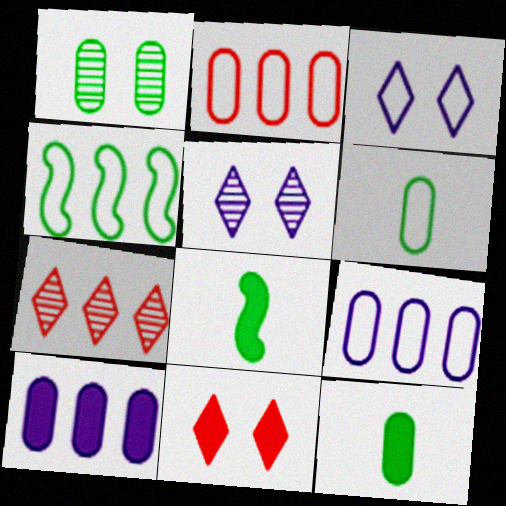[[2, 5, 8], 
[4, 7, 10], 
[8, 10, 11]]